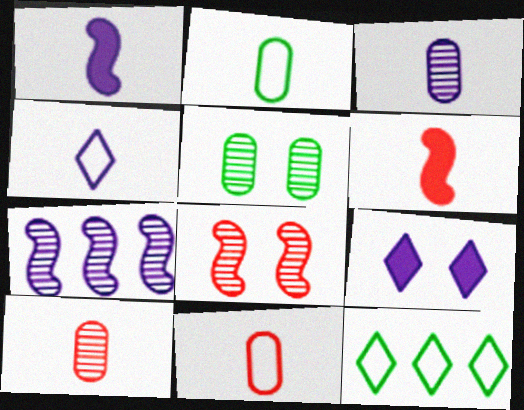[[1, 3, 4]]